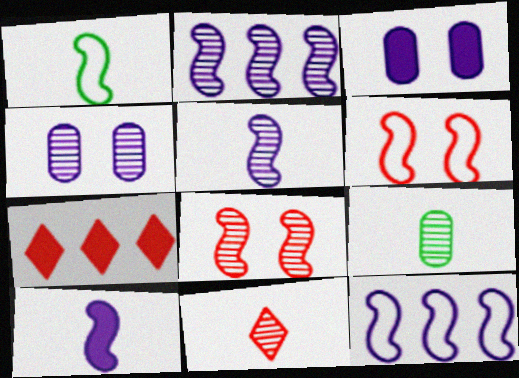[[1, 4, 7], 
[1, 6, 12], 
[5, 9, 11]]